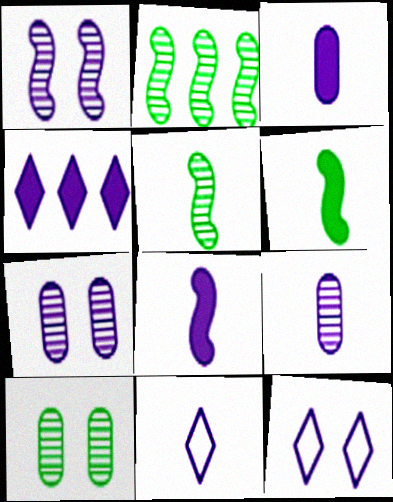[[8, 9, 11]]